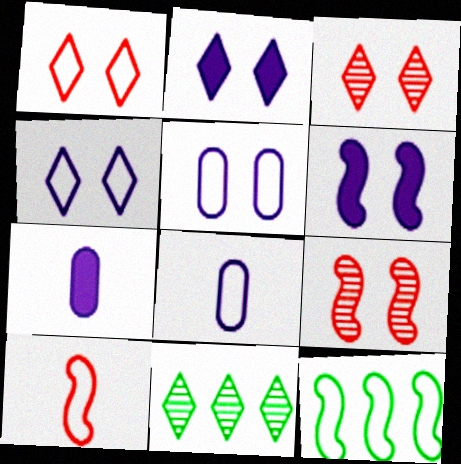[[1, 8, 12], 
[3, 7, 12]]